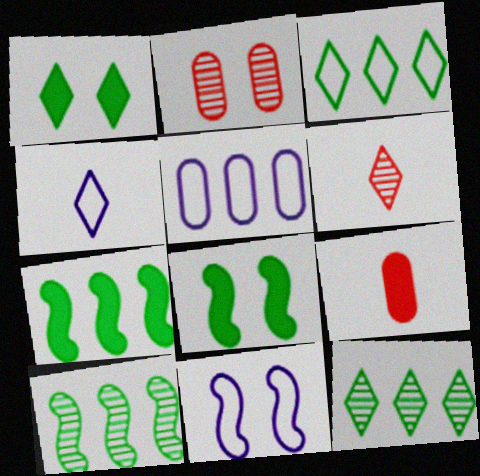[[1, 2, 11], 
[2, 4, 7], 
[4, 5, 11], 
[5, 6, 8], 
[9, 11, 12]]